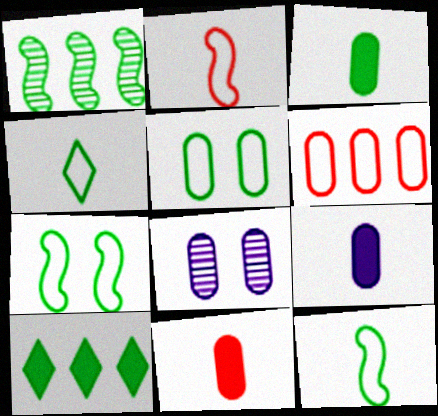[[2, 8, 10], 
[3, 6, 8], 
[3, 9, 11]]